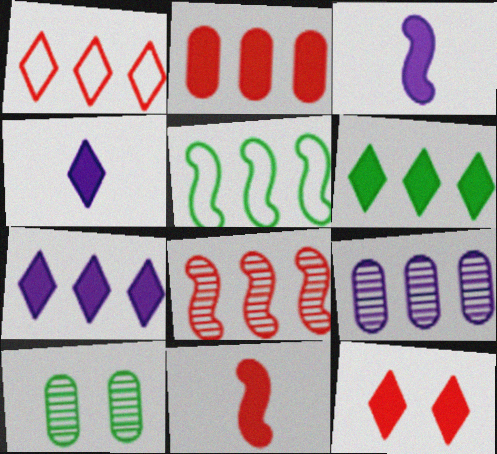[[1, 2, 8], 
[1, 3, 10], 
[2, 11, 12], 
[4, 6, 12]]